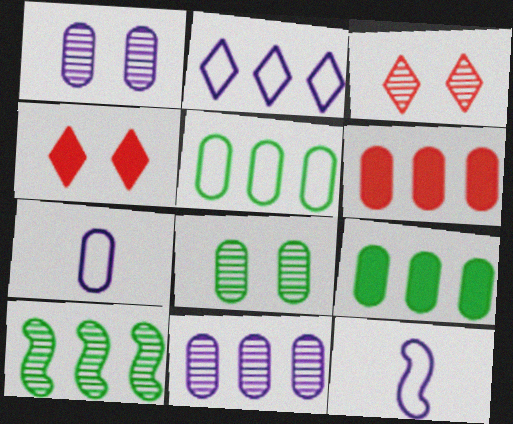[[2, 6, 10], 
[3, 9, 12], 
[4, 7, 10], 
[5, 6, 11], 
[6, 7, 8]]